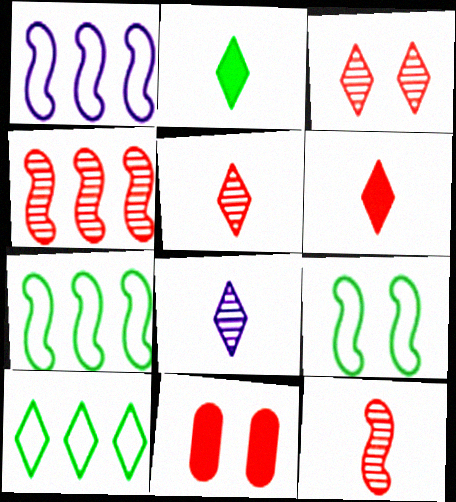[[7, 8, 11]]